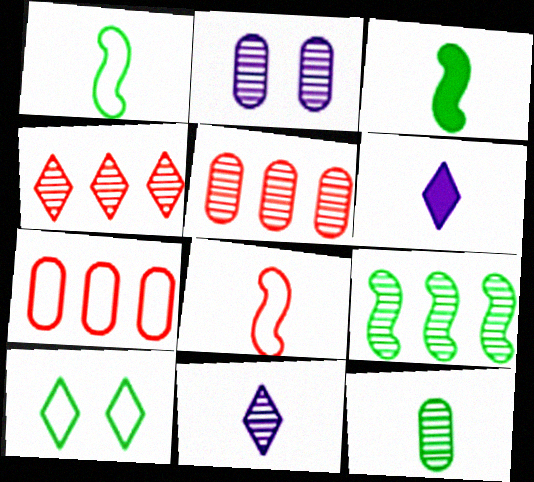[[2, 5, 12], 
[4, 6, 10], 
[6, 8, 12]]